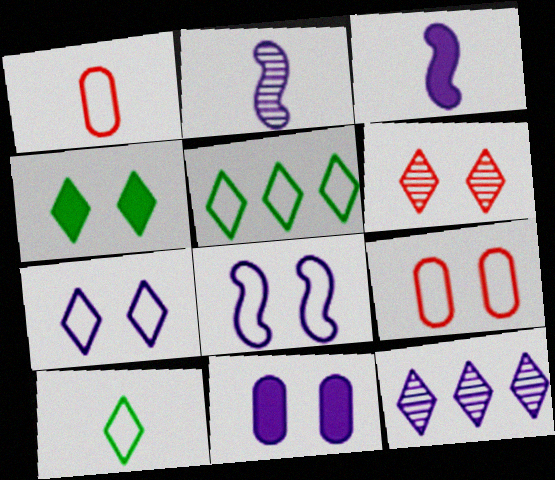[[1, 5, 8], 
[4, 6, 7]]